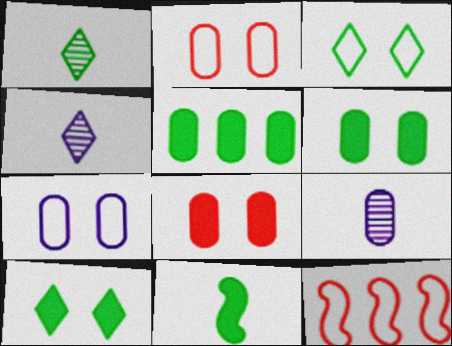[[2, 5, 9], 
[4, 6, 12], 
[5, 10, 11], 
[9, 10, 12]]